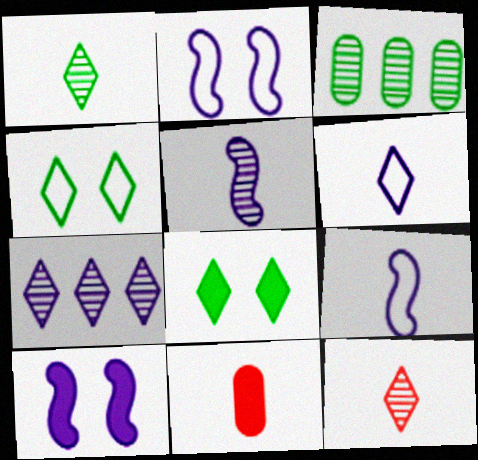[[1, 9, 11]]